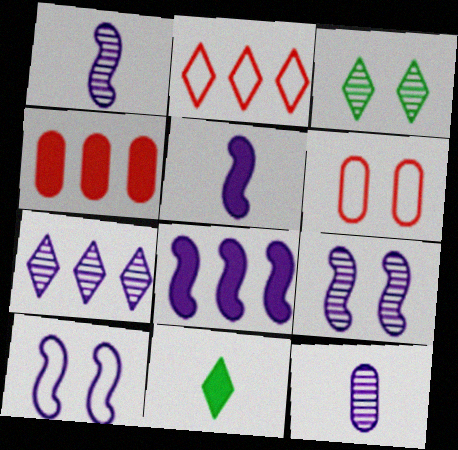[[1, 8, 10], 
[7, 9, 12]]